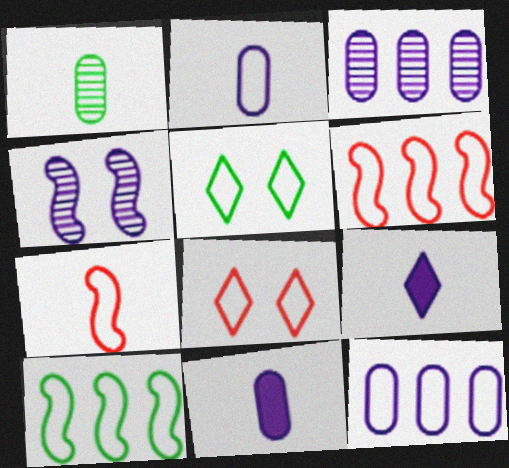[[1, 7, 9], 
[2, 5, 6], 
[2, 8, 10], 
[4, 9, 12], 
[5, 7, 12]]